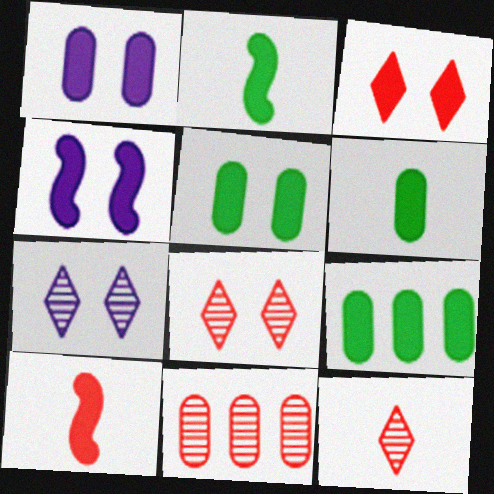[[3, 4, 5], 
[5, 6, 9]]